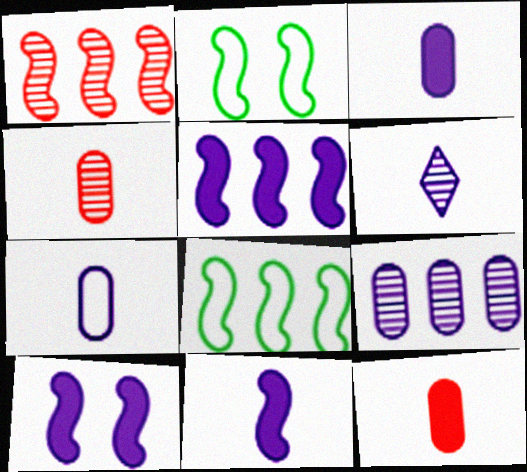[[1, 2, 11], 
[1, 5, 8], 
[5, 10, 11], 
[6, 7, 11]]